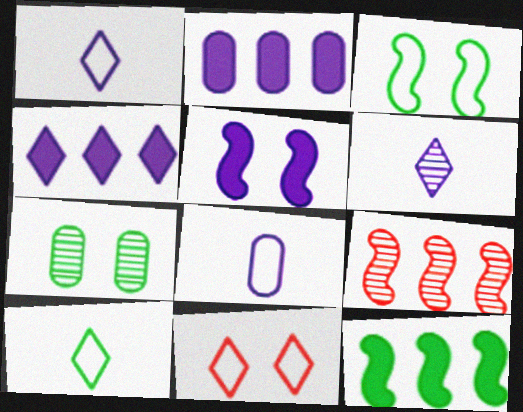[[5, 7, 11], 
[6, 7, 9], 
[7, 10, 12]]